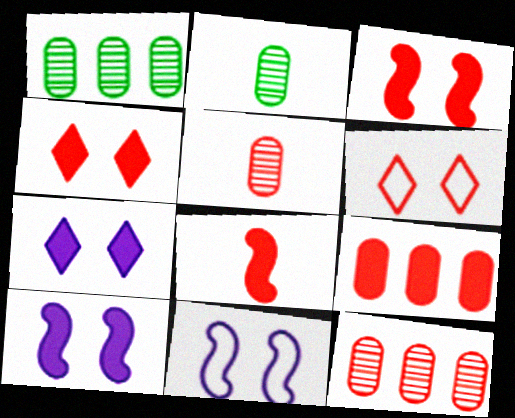[[4, 8, 9], 
[6, 8, 12]]